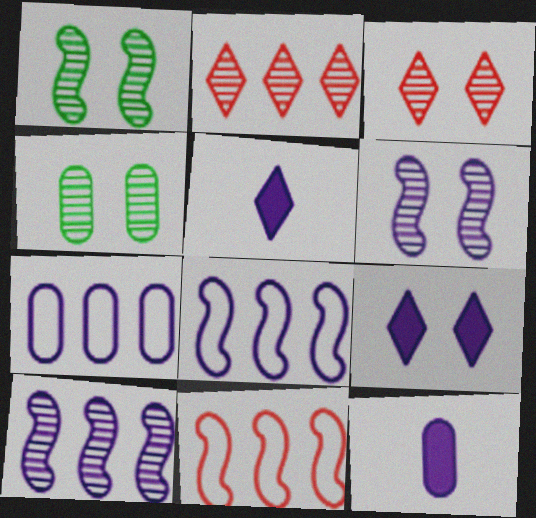[[3, 4, 6], 
[4, 5, 11], 
[5, 6, 7]]